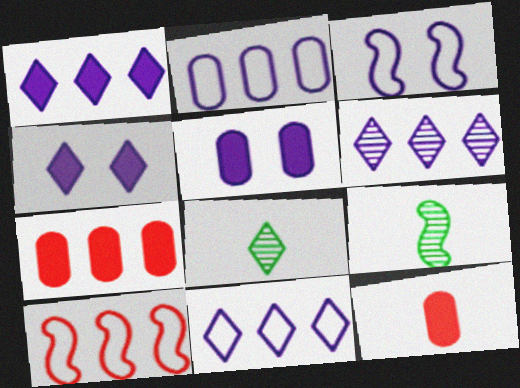[[1, 6, 11], 
[3, 7, 8], 
[5, 8, 10]]